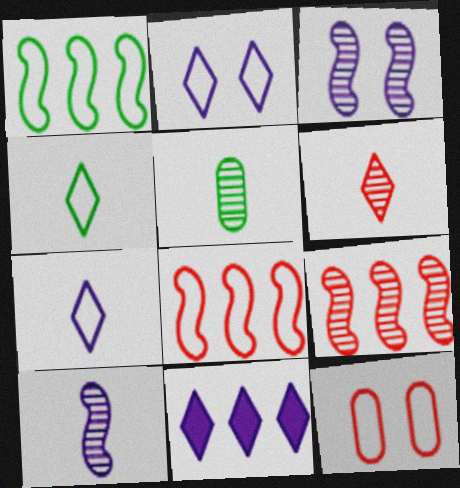[[1, 7, 12], 
[5, 6, 10]]